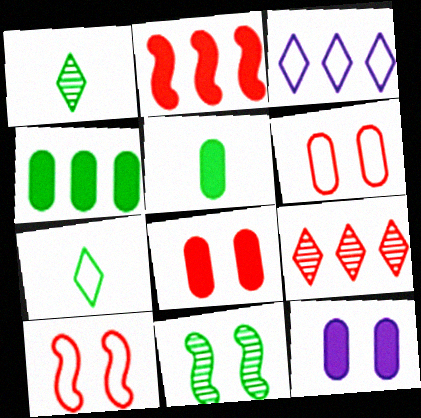[[4, 7, 11]]